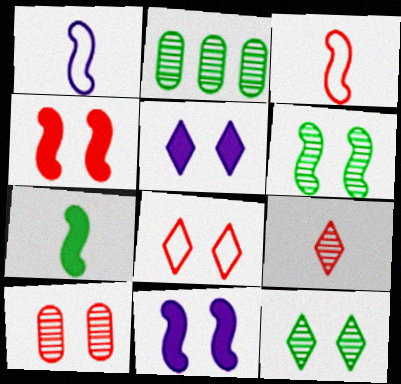[[2, 3, 5], 
[4, 8, 10], 
[5, 8, 12]]